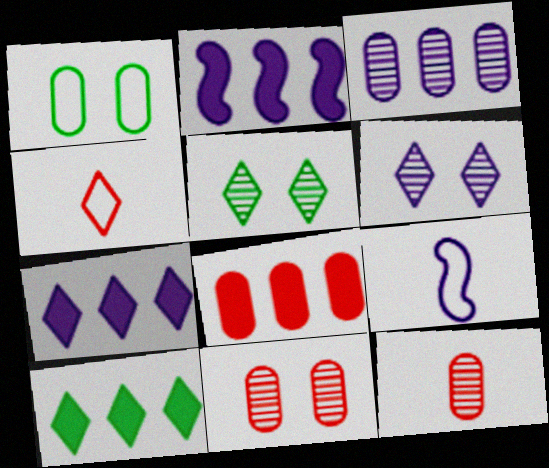[[2, 8, 10], 
[4, 5, 7], 
[4, 6, 10], 
[5, 8, 9], 
[9, 10, 11]]